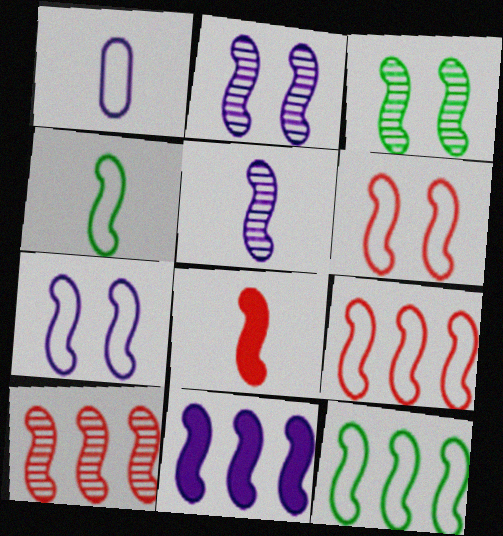[[2, 8, 12], 
[3, 5, 10], 
[4, 5, 8], 
[4, 7, 9], 
[5, 7, 11], 
[6, 8, 10], 
[10, 11, 12]]